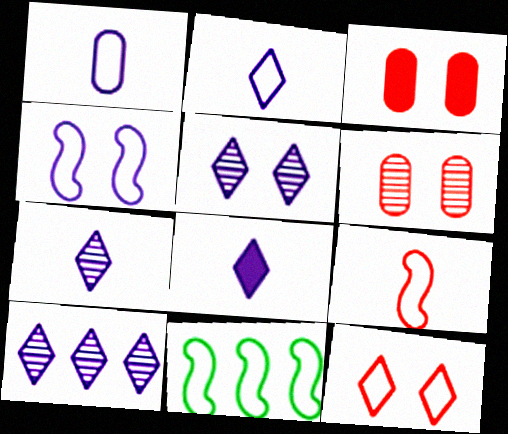[[1, 11, 12], 
[2, 7, 8], 
[3, 7, 11], 
[4, 9, 11], 
[5, 7, 10], 
[6, 8, 11]]